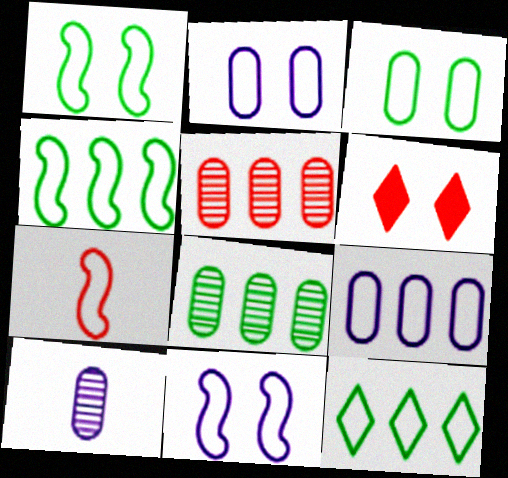[[2, 7, 12], 
[4, 6, 10], 
[4, 7, 11], 
[5, 6, 7]]